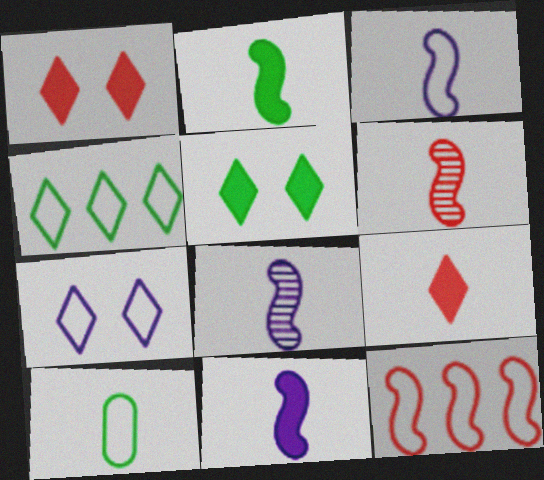[[2, 3, 6], 
[3, 8, 11], 
[7, 10, 12], 
[8, 9, 10]]